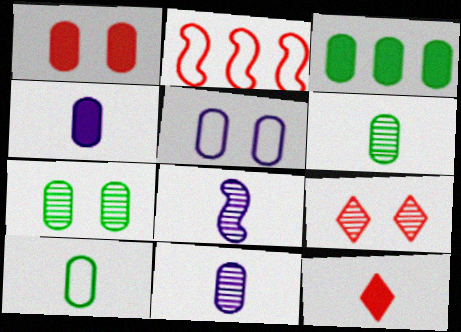[[1, 3, 4], 
[1, 5, 7], 
[3, 7, 10], 
[8, 10, 12]]